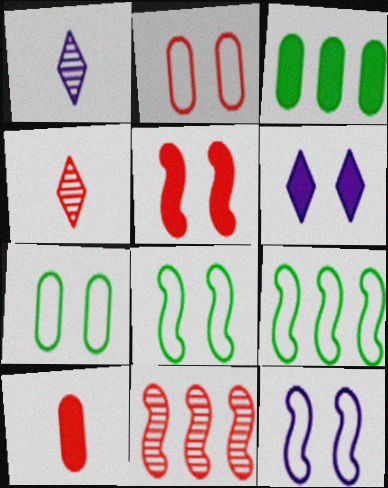[[3, 4, 12]]